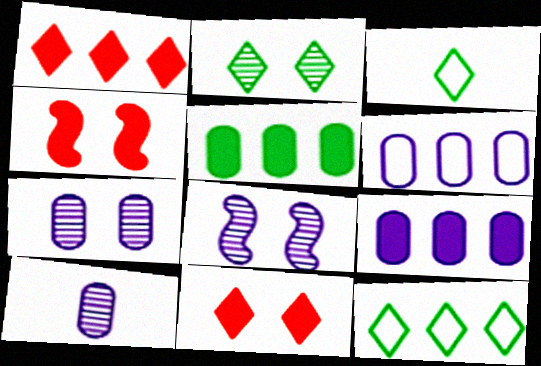[[4, 10, 12]]